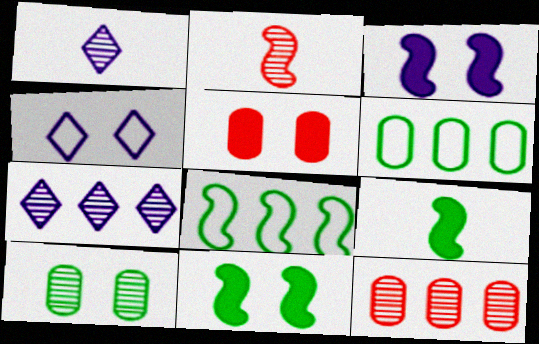[[1, 5, 8], 
[2, 3, 8], 
[2, 7, 10], 
[4, 9, 12]]